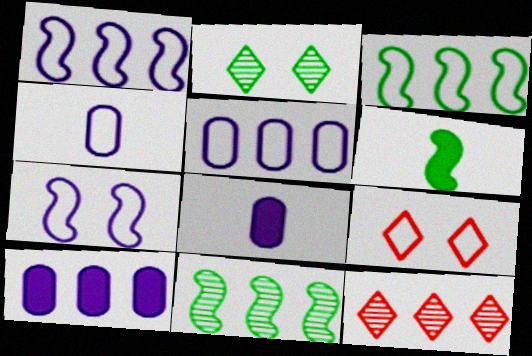[[3, 4, 9], 
[3, 10, 12], 
[8, 9, 11]]